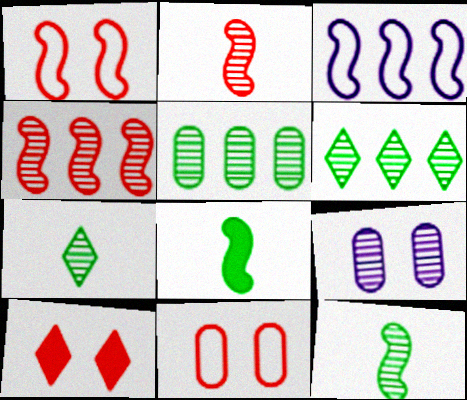[[2, 6, 9], 
[4, 7, 9]]